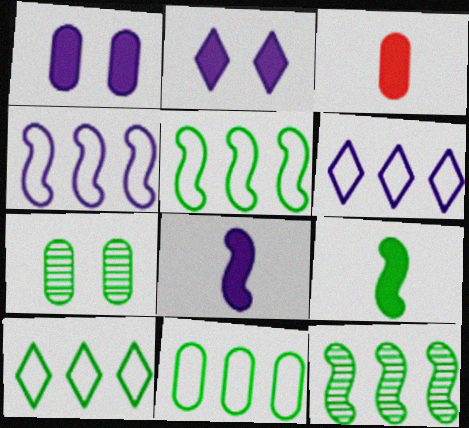[[5, 10, 11], 
[7, 9, 10]]